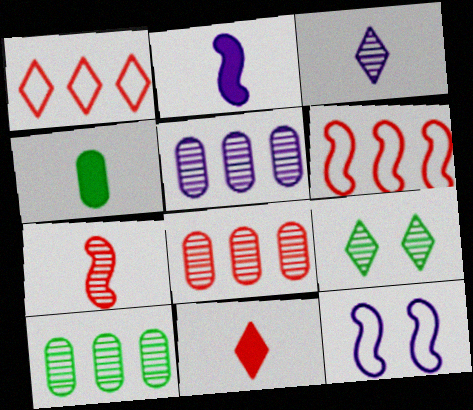[[2, 4, 11], 
[5, 7, 9], 
[5, 8, 10], 
[10, 11, 12]]